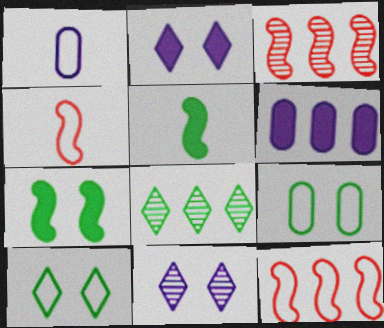[[1, 10, 12], 
[5, 8, 9], 
[6, 8, 12]]